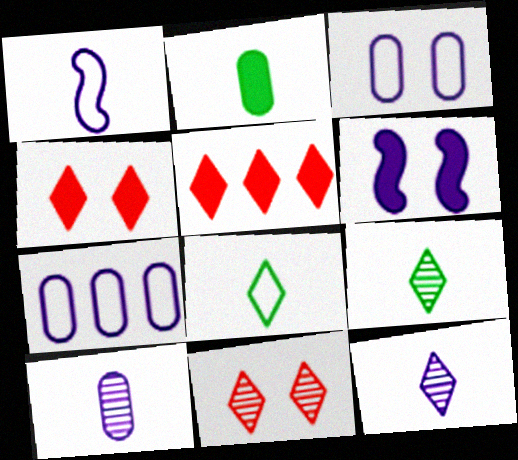[[2, 5, 6], 
[6, 7, 12]]